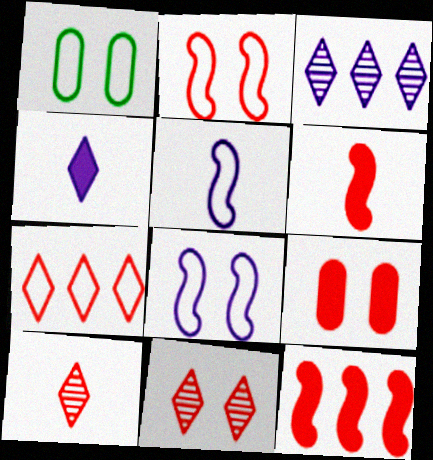[[1, 3, 6], 
[1, 5, 7], 
[2, 9, 11]]